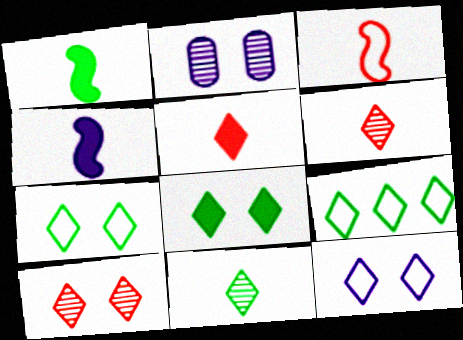[[8, 9, 11], 
[8, 10, 12]]